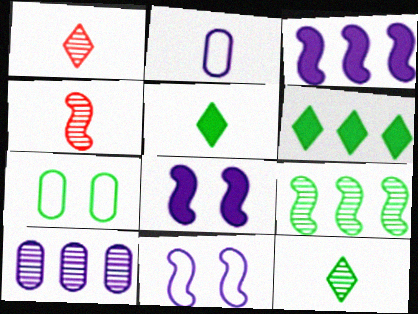[[1, 3, 7], 
[2, 4, 5], 
[5, 7, 9]]